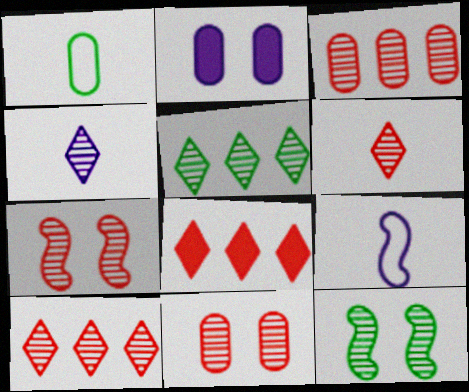[[1, 2, 3], 
[3, 4, 12], 
[3, 6, 7]]